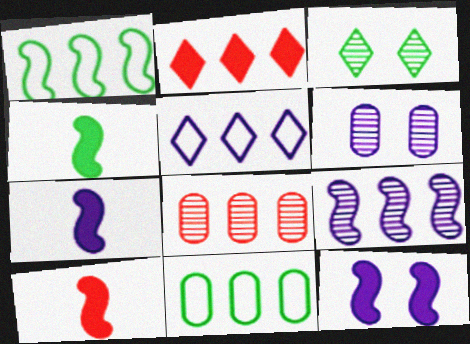[[2, 9, 11], 
[3, 4, 11], 
[4, 7, 10], 
[5, 6, 7]]